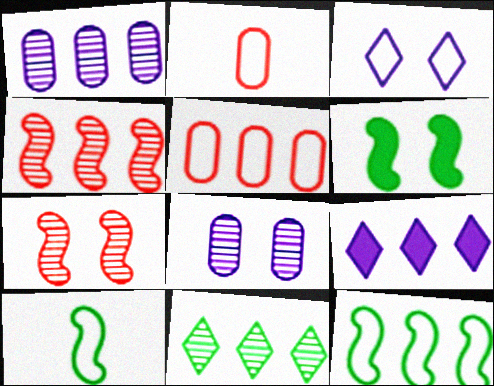[[1, 4, 11], 
[2, 3, 12], 
[3, 5, 10]]